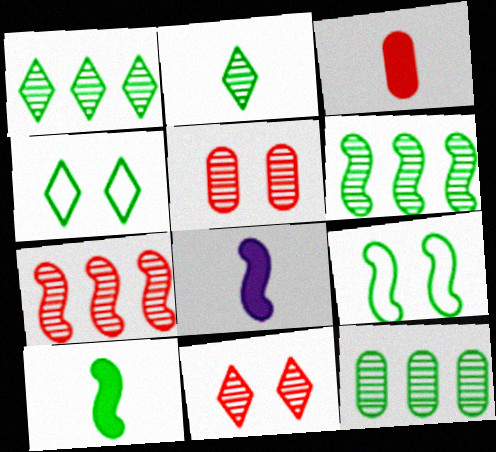[[1, 6, 12], 
[4, 10, 12], 
[6, 9, 10], 
[7, 8, 9]]